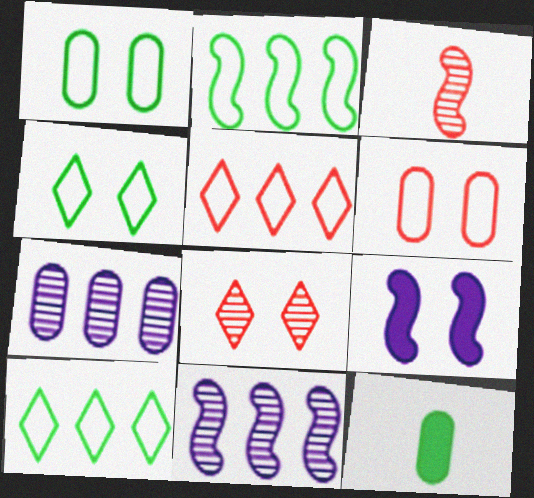[[1, 8, 9], 
[2, 3, 9], 
[6, 7, 12]]